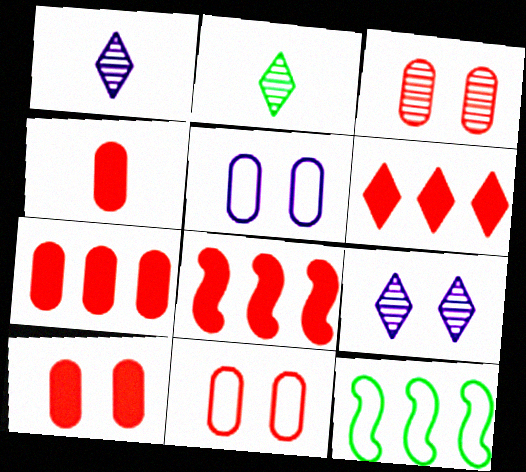[[1, 10, 12], 
[2, 5, 8], 
[3, 10, 11], 
[4, 7, 10], 
[4, 9, 12], 
[6, 7, 8]]